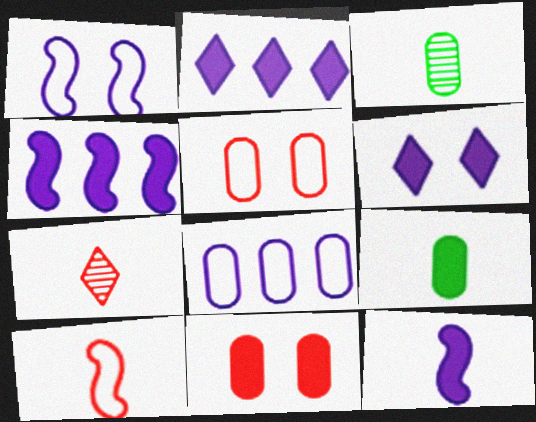[[3, 8, 11]]